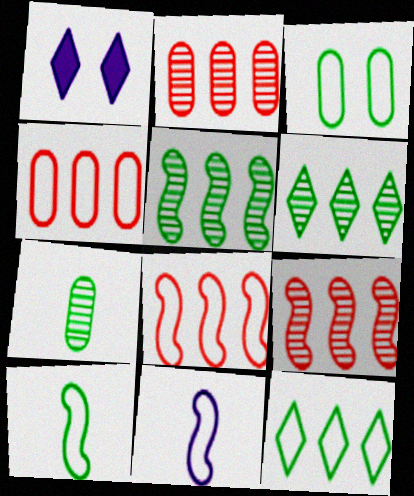[[1, 2, 10], 
[1, 7, 8], 
[3, 10, 12]]